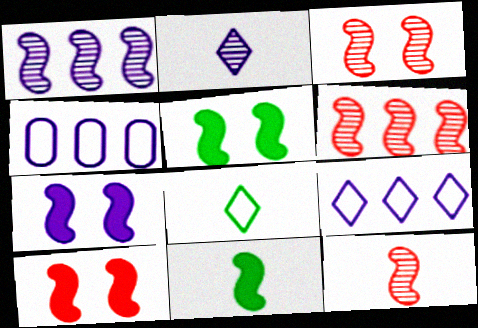[[2, 4, 7], 
[3, 6, 12], 
[5, 7, 10]]